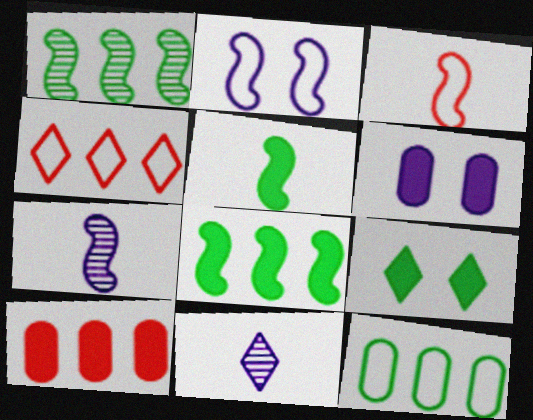[[3, 5, 7], 
[4, 9, 11]]